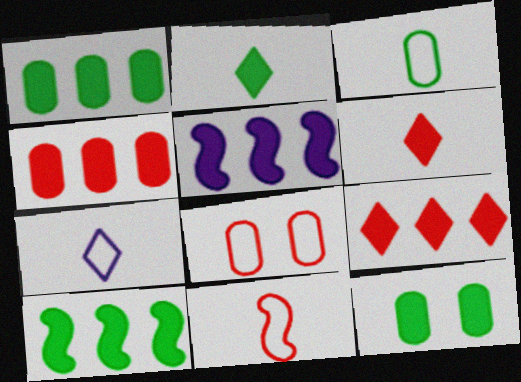[[1, 5, 9], 
[2, 10, 12], 
[3, 7, 11], 
[5, 6, 12]]